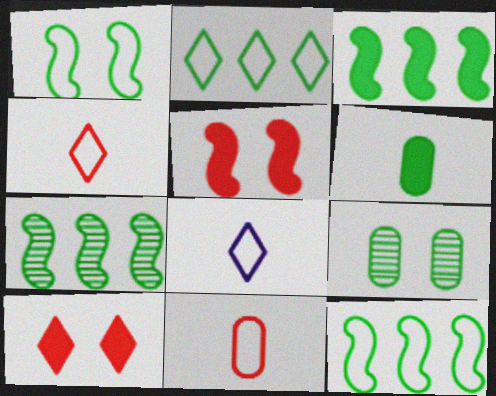[[3, 7, 12]]